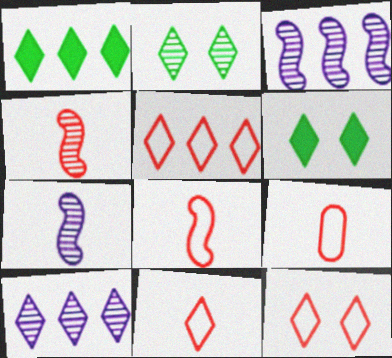[[1, 5, 10], 
[3, 6, 9], 
[5, 11, 12], 
[6, 10, 11], 
[8, 9, 11]]